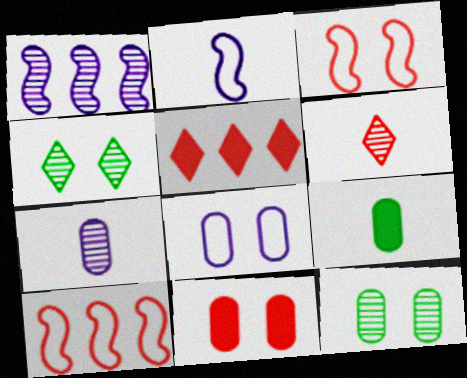[[1, 6, 12], 
[2, 5, 12], 
[2, 6, 9], 
[6, 10, 11], 
[8, 11, 12]]